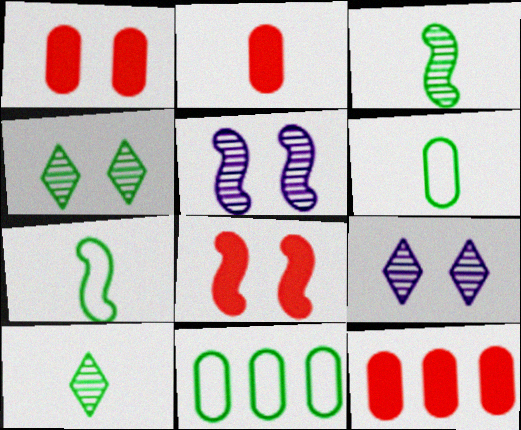[[1, 2, 12], 
[7, 9, 12]]